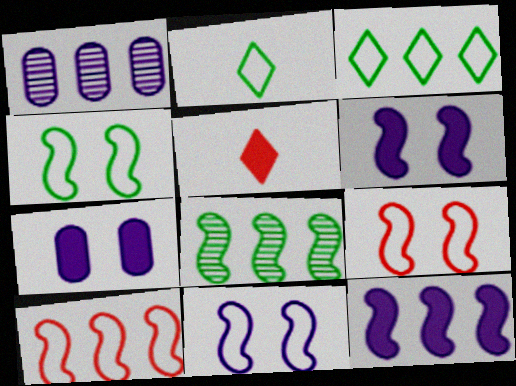[[1, 4, 5], 
[4, 9, 11], 
[8, 10, 12]]